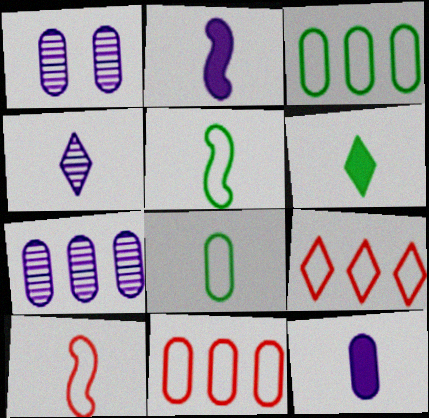[]